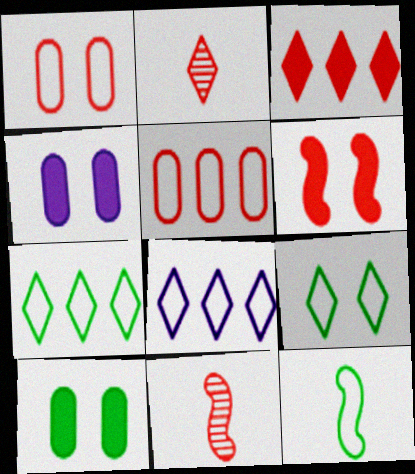[[1, 3, 11], 
[1, 8, 12], 
[2, 5, 6], 
[4, 7, 11], 
[8, 10, 11]]